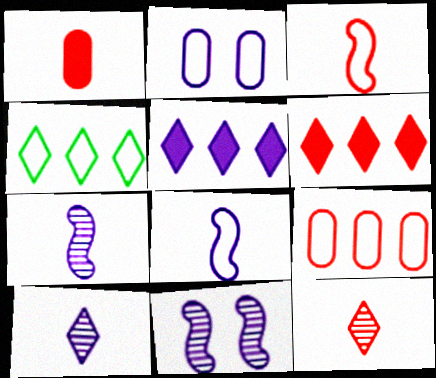[[1, 3, 12], 
[1, 4, 11], 
[2, 3, 4], 
[2, 5, 7]]